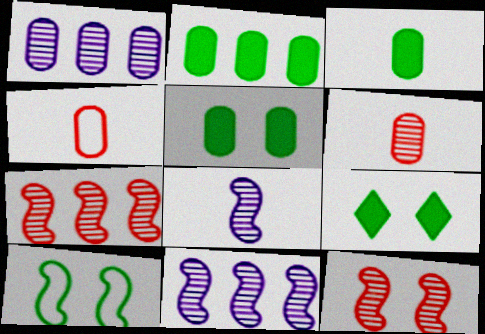[[1, 4, 5], 
[2, 3, 5], 
[4, 9, 11]]